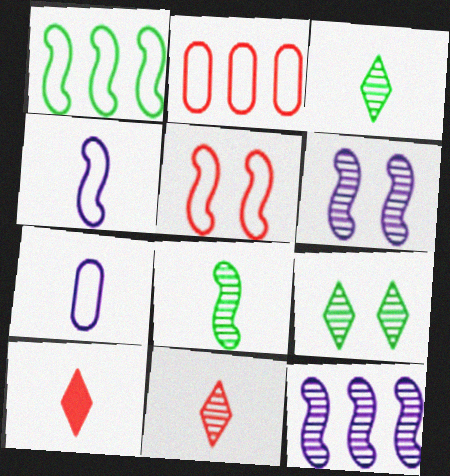[[1, 4, 5], 
[7, 8, 10]]